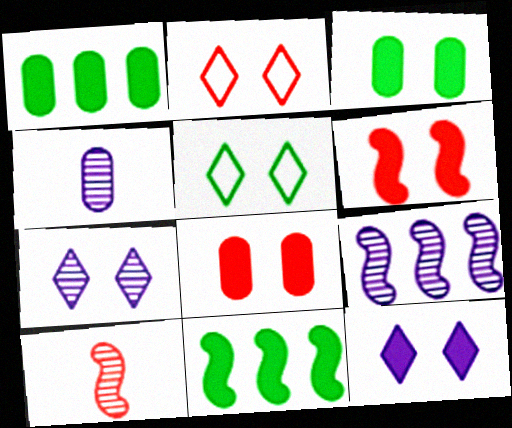[[2, 4, 11], 
[3, 6, 12], 
[4, 7, 9]]